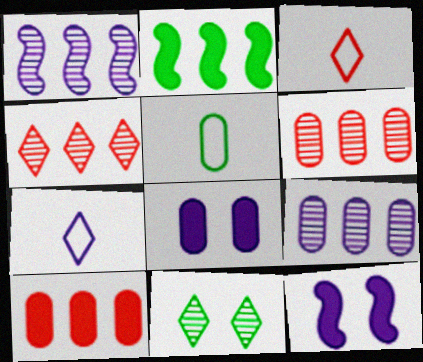[[1, 7, 8], 
[2, 5, 11], 
[4, 5, 12], 
[5, 6, 8], 
[7, 9, 12]]